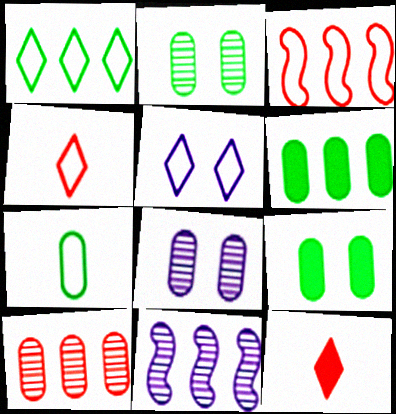[[1, 4, 5], 
[2, 6, 7], 
[3, 5, 7], 
[4, 9, 11]]